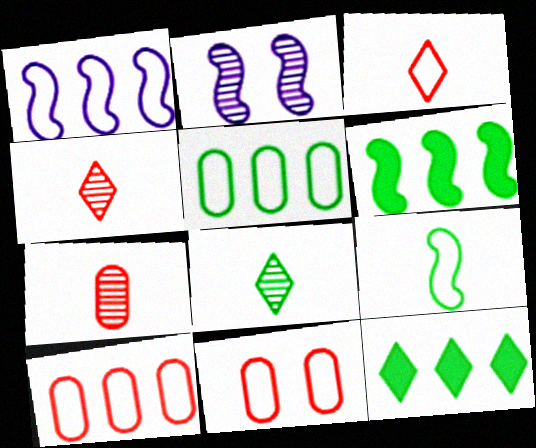[]